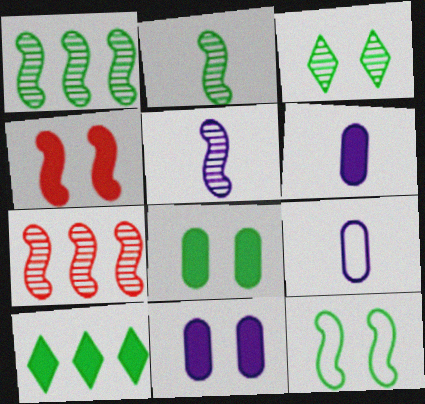[[3, 8, 12], 
[4, 6, 10]]